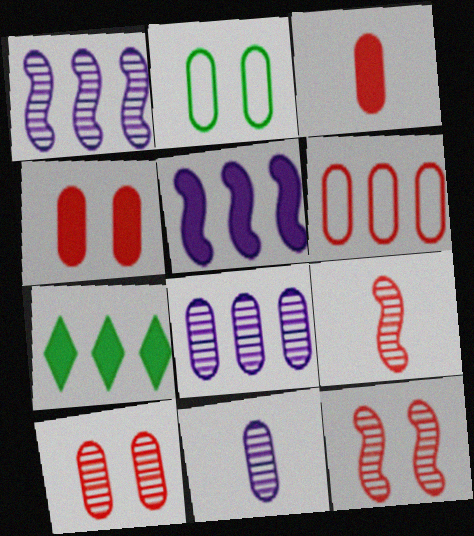[[1, 6, 7], 
[2, 3, 8], 
[3, 6, 10]]